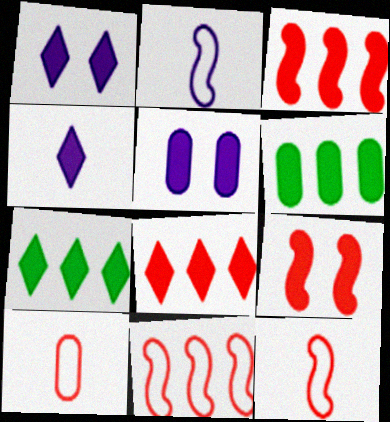[[4, 6, 9]]